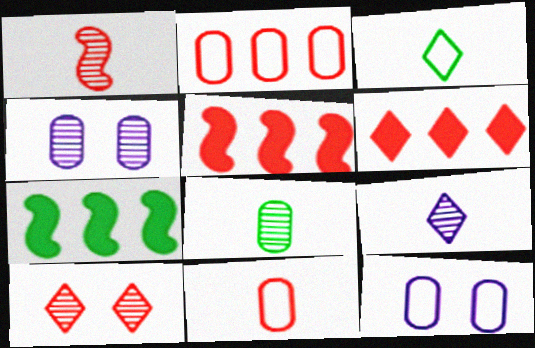[[1, 8, 9], 
[3, 4, 5], 
[5, 10, 11]]